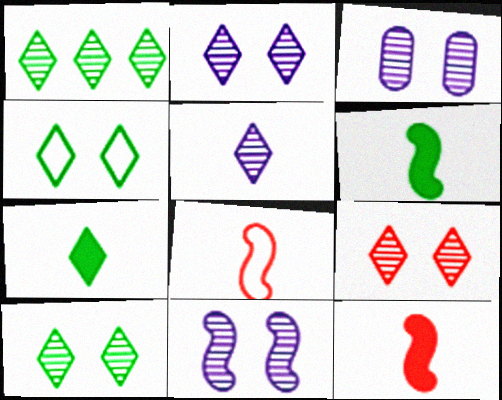[[1, 4, 7], 
[1, 5, 9], 
[2, 3, 11], 
[2, 9, 10]]